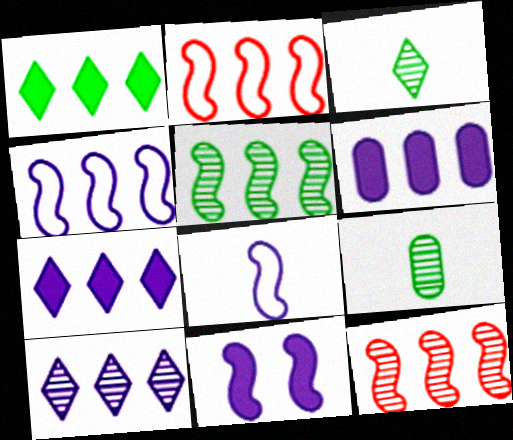[[4, 6, 10]]